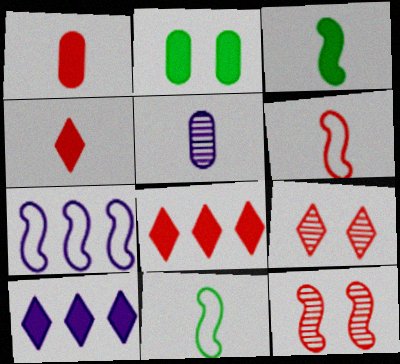[[3, 7, 12], 
[4, 5, 11]]